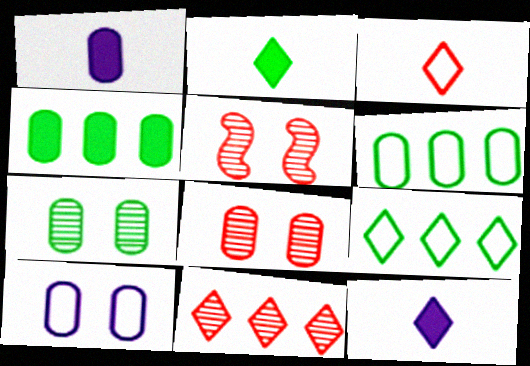[[1, 5, 9], 
[1, 6, 8], 
[5, 6, 12]]